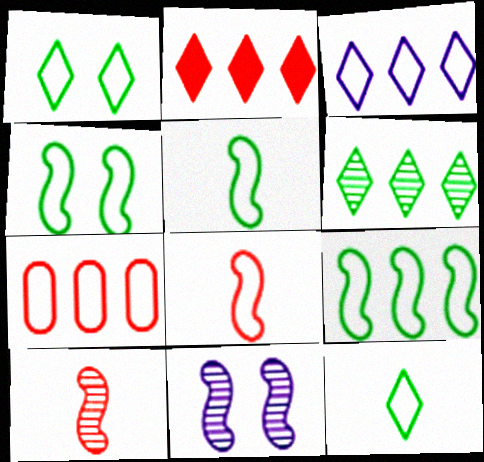[[2, 3, 6], 
[3, 7, 9], 
[4, 5, 9]]